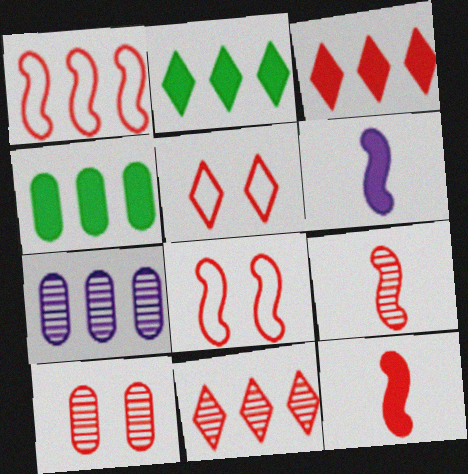[[1, 2, 7], 
[9, 10, 11]]